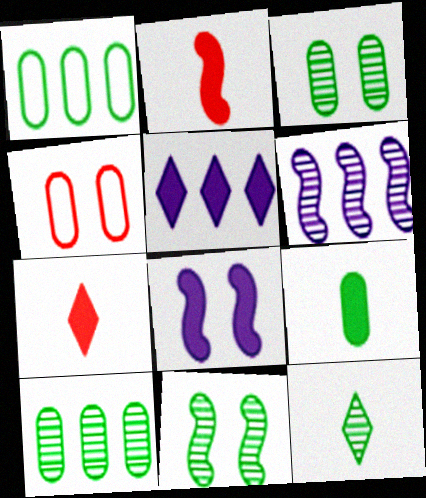[[1, 3, 9], 
[10, 11, 12]]